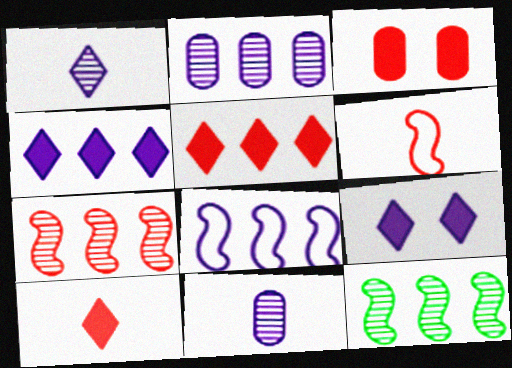[[2, 4, 8], 
[8, 9, 11]]